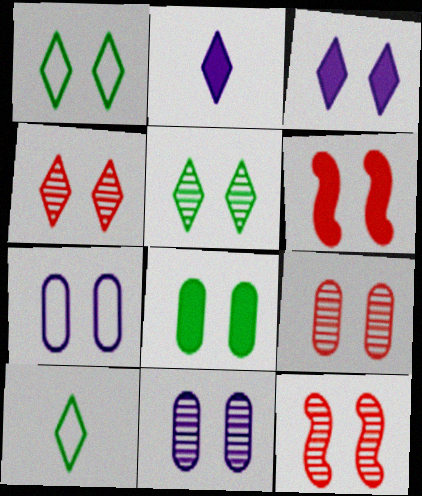[[1, 3, 4], 
[1, 6, 11], 
[3, 6, 8], 
[4, 9, 12], 
[5, 6, 7], 
[5, 11, 12], 
[7, 8, 9]]